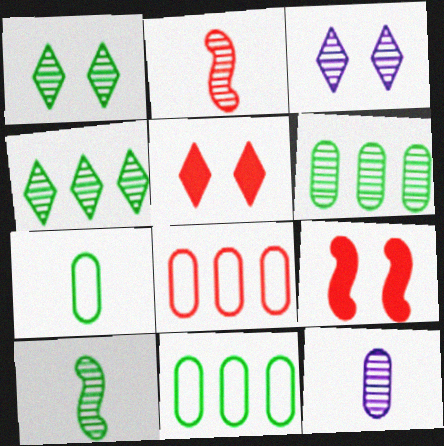[[1, 6, 10], 
[2, 3, 6], 
[2, 5, 8]]